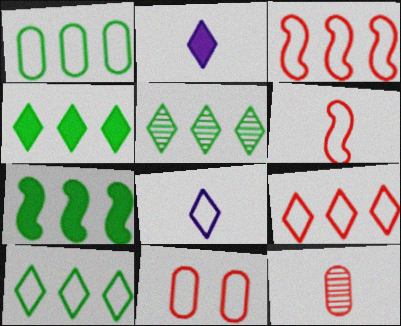[[1, 5, 7], 
[4, 5, 10], 
[6, 9, 11]]